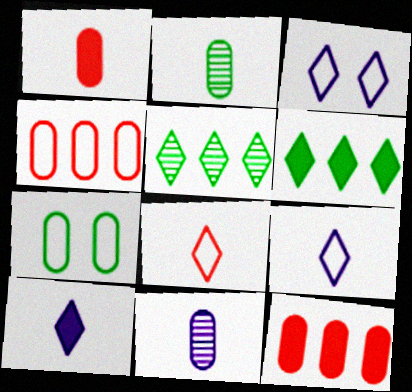[[7, 11, 12]]